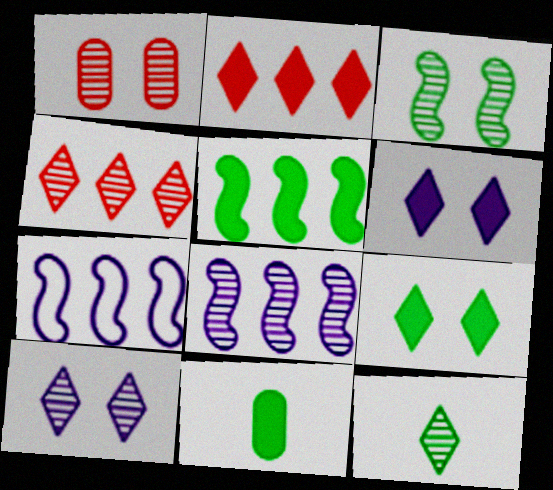[[1, 3, 10], 
[1, 8, 12], 
[4, 10, 12], 
[5, 9, 11]]